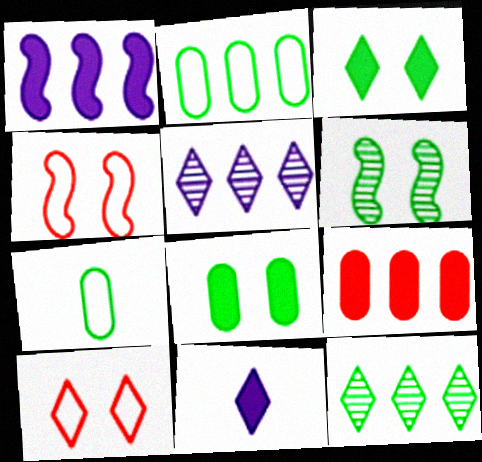[[10, 11, 12]]